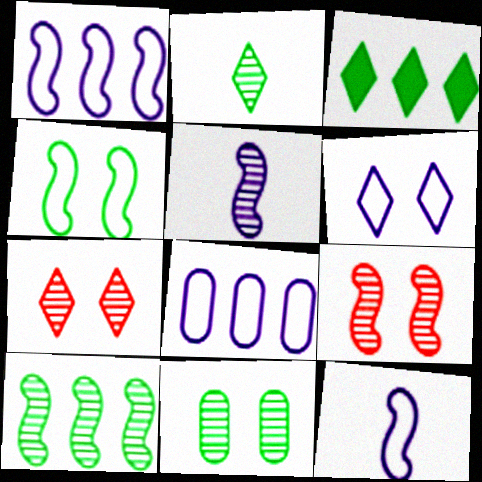[[2, 10, 11], 
[5, 9, 10], 
[6, 8, 12]]